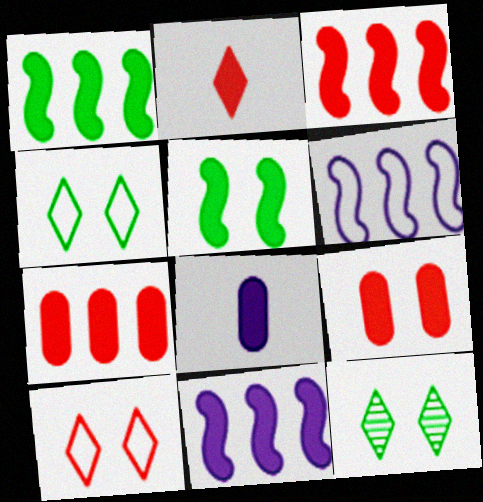[[1, 3, 11], 
[2, 3, 9]]